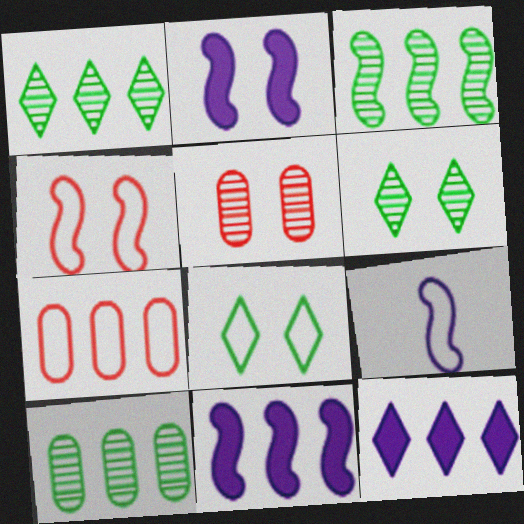[[1, 3, 10], 
[1, 7, 11], 
[2, 5, 8], 
[3, 7, 12], 
[7, 8, 9]]